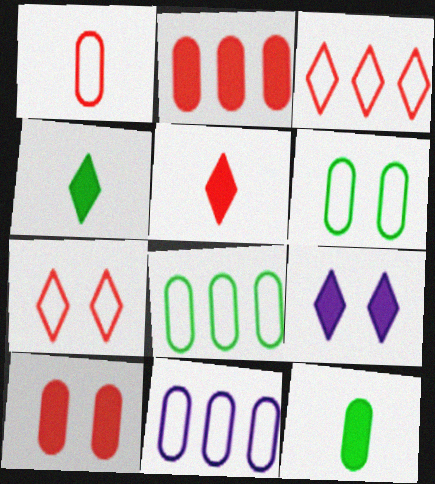[[1, 6, 11]]